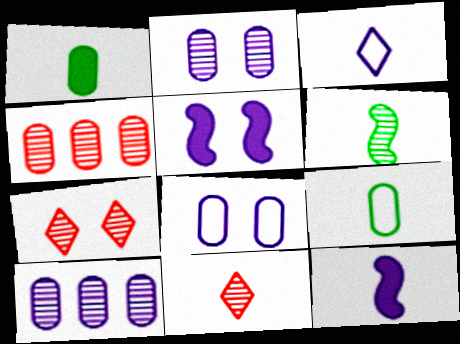[[1, 4, 8], 
[3, 5, 10], 
[6, 7, 10], 
[9, 11, 12]]